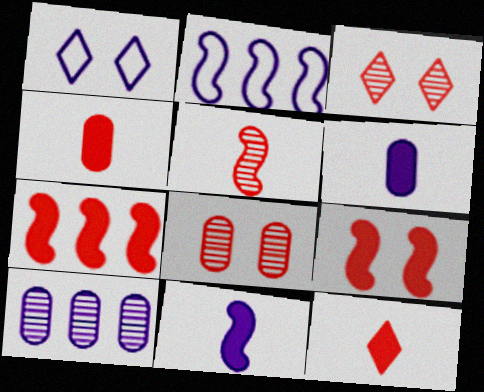[[1, 10, 11]]